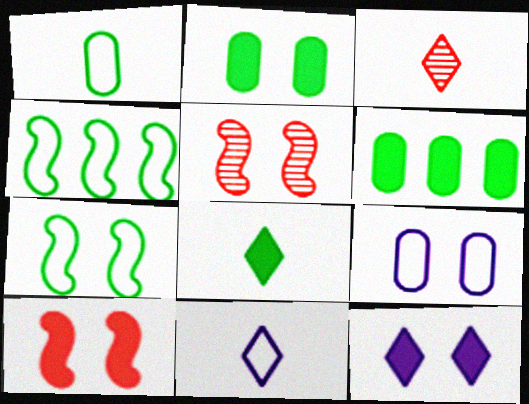[[2, 10, 12], 
[3, 8, 11], 
[5, 6, 11]]